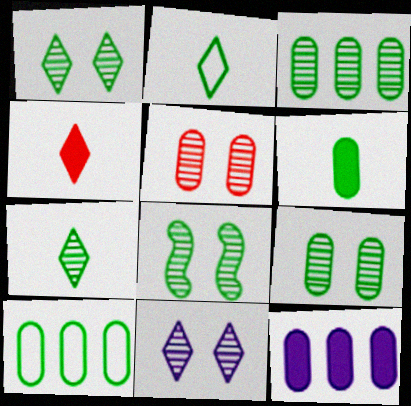[[1, 8, 9], 
[3, 7, 8], 
[5, 8, 11], 
[6, 9, 10]]